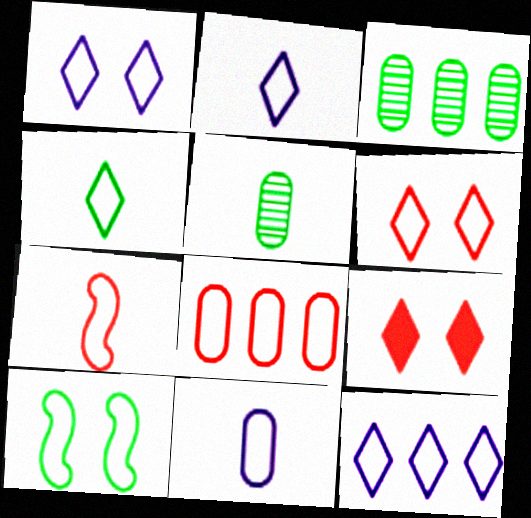[[1, 2, 12], 
[2, 8, 10], 
[4, 6, 12], 
[4, 7, 11], 
[6, 7, 8]]